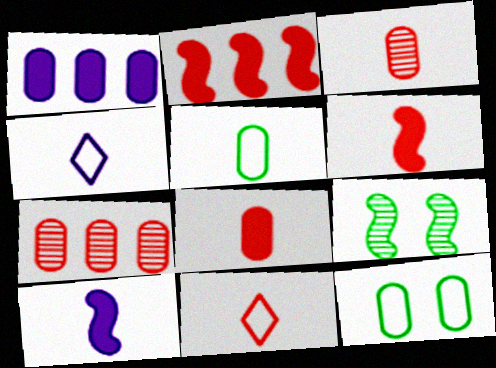[[1, 3, 12], 
[1, 9, 11], 
[3, 6, 11]]